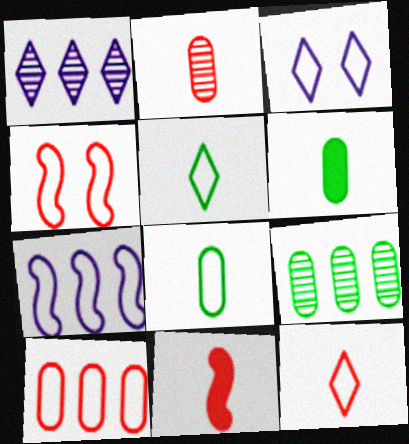[[1, 4, 6], 
[2, 11, 12], 
[3, 9, 11], 
[4, 10, 12]]